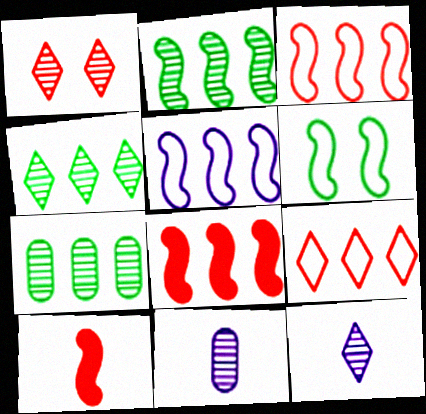[[1, 2, 11], 
[1, 4, 12], 
[2, 4, 7], 
[2, 5, 8]]